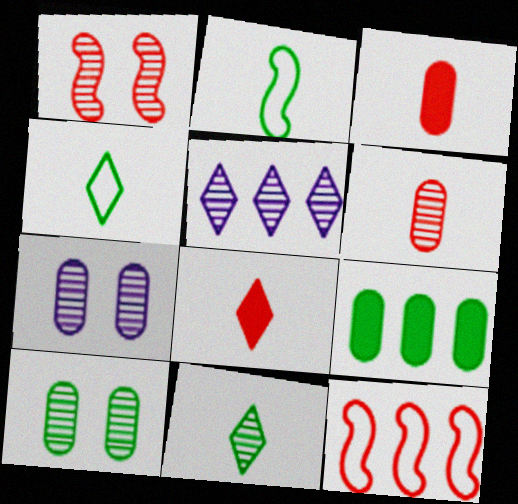[[5, 9, 12]]